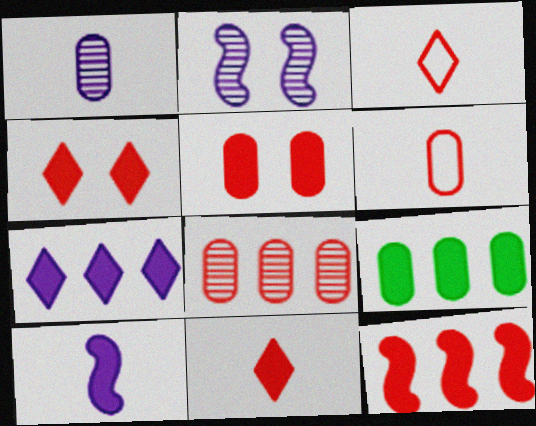[[2, 3, 9], 
[4, 9, 10], 
[5, 6, 8], 
[5, 11, 12], 
[7, 9, 12]]